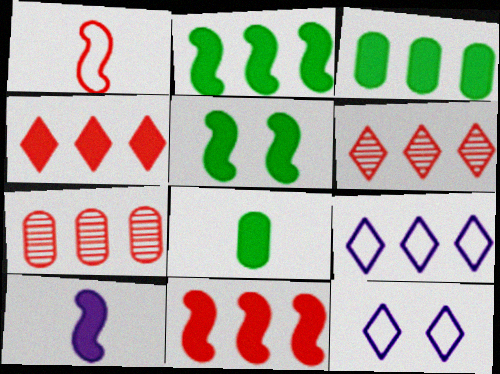[[2, 7, 9], 
[5, 10, 11]]